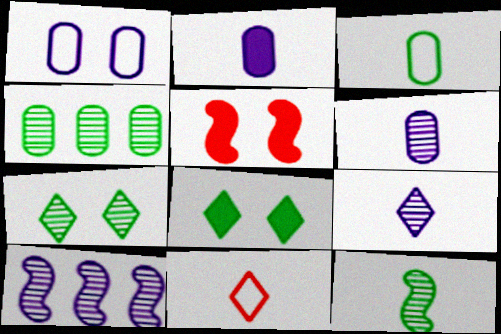[[1, 5, 7], 
[2, 11, 12], 
[4, 7, 12]]